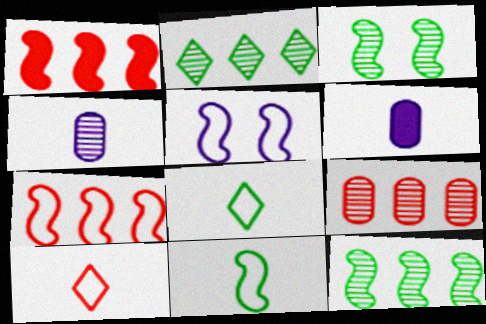[[5, 7, 11]]